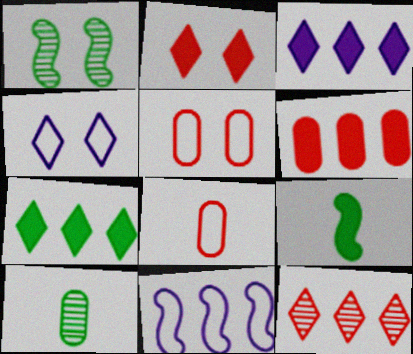[[1, 3, 8], 
[2, 10, 11]]